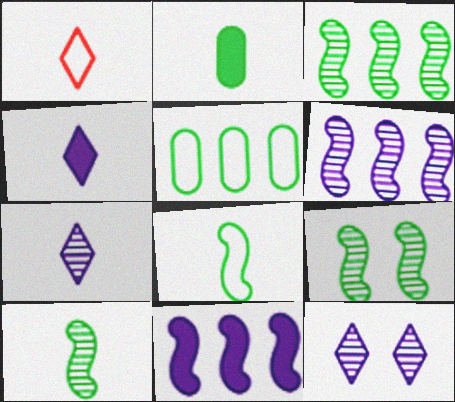[[3, 9, 10]]